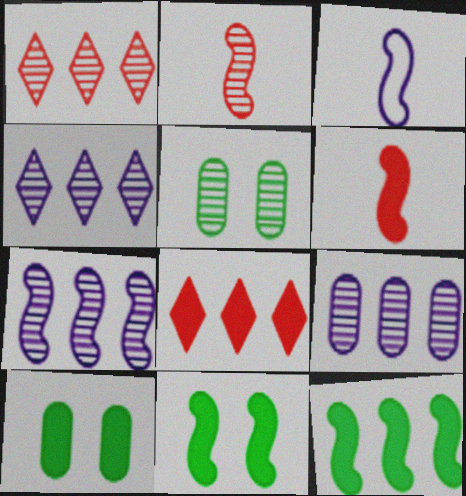[[1, 3, 10], 
[2, 4, 5], 
[3, 5, 8], 
[4, 7, 9]]